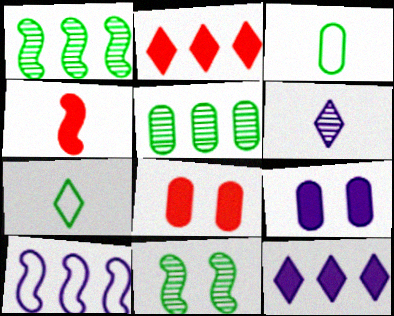[[2, 4, 8], 
[2, 5, 10], 
[3, 4, 6], 
[4, 10, 11], 
[6, 9, 10]]